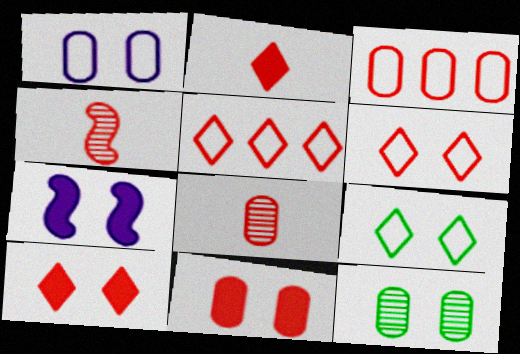[[1, 11, 12], 
[3, 4, 10], 
[3, 8, 11], 
[4, 5, 11], 
[6, 7, 12]]